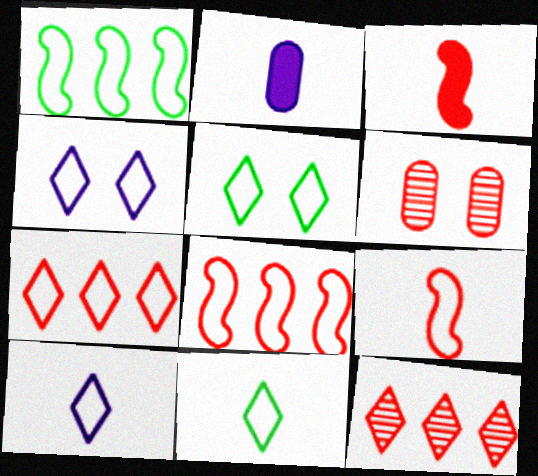[[3, 6, 7], 
[4, 7, 11], 
[5, 7, 10]]